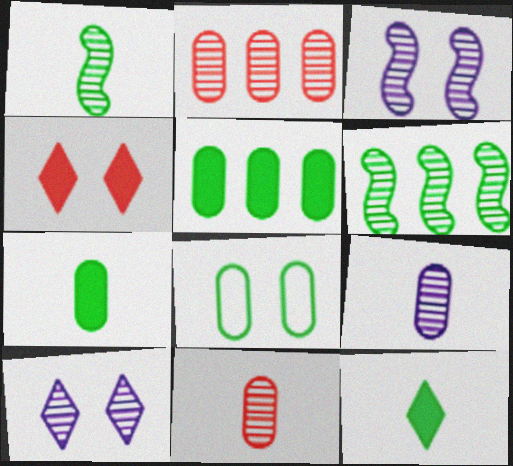[[1, 2, 10], 
[3, 4, 8], 
[6, 8, 12], 
[6, 10, 11]]